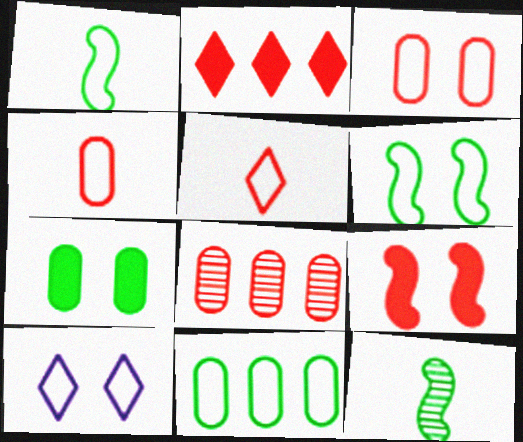[[3, 6, 10], 
[5, 8, 9]]